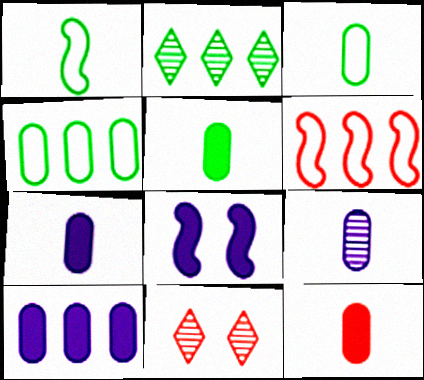[[1, 10, 11], 
[2, 6, 10], 
[3, 9, 12], 
[5, 7, 12], 
[6, 11, 12]]